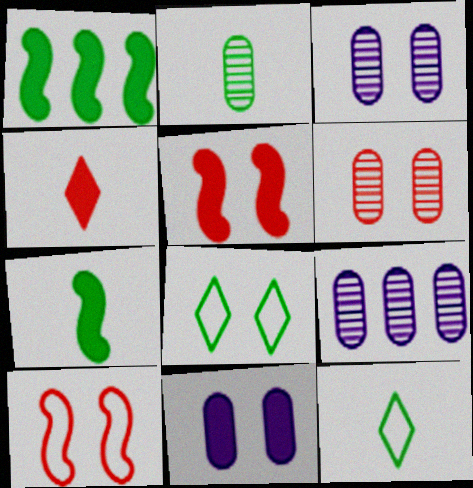[[1, 2, 8], 
[1, 4, 11], 
[2, 6, 9], 
[2, 7, 12], 
[3, 5, 8], 
[5, 9, 12]]